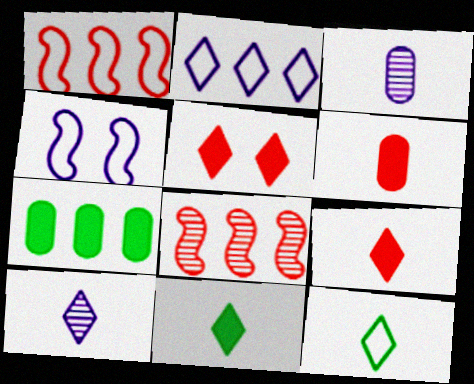[[2, 7, 8], 
[9, 10, 12]]